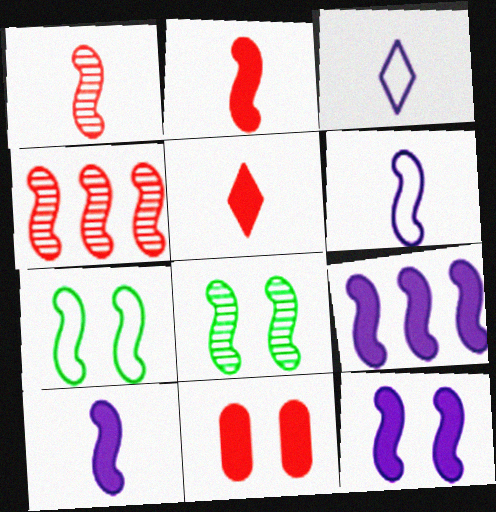[[1, 7, 9], 
[4, 7, 10], 
[9, 10, 12]]